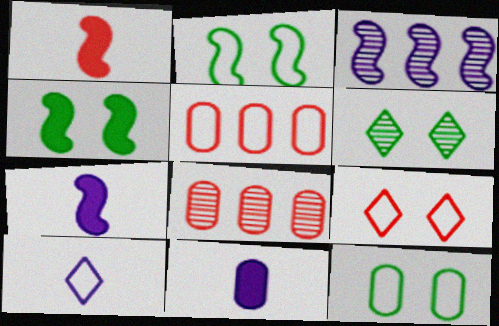[[1, 2, 3], 
[1, 8, 9], 
[2, 5, 10], 
[4, 6, 12], 
[4, 8, 10], 
[5, 6, 7], 
[8, 11, 12]]